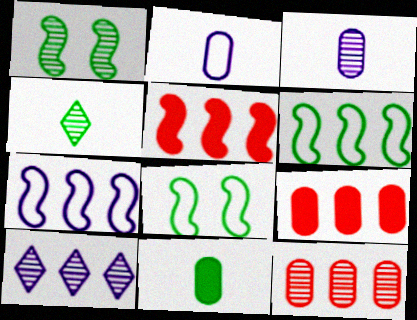[[6, 9, 10]]